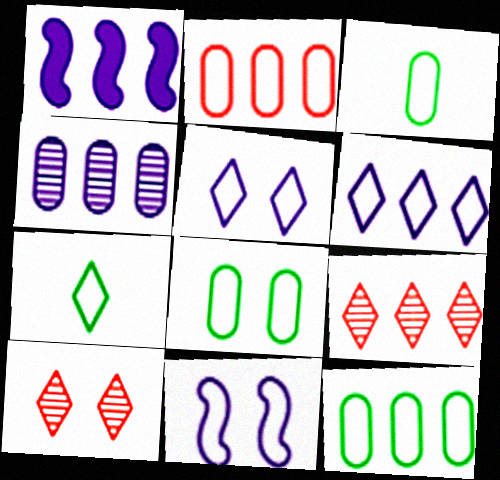[[1, 3, 10], 
[1, 4, 6], 
[1, 9, 12], 
[2, 7, 11], 
[3, 8, 12]]